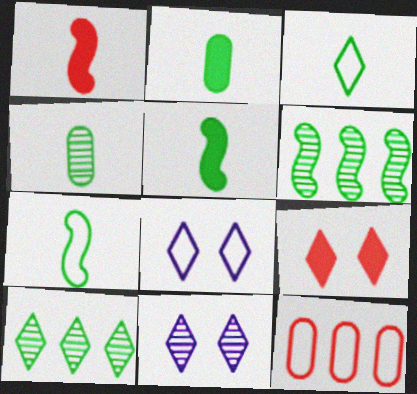[[3, 4, 5], 
[5, 11, 12], 
[7, 8, 12]]